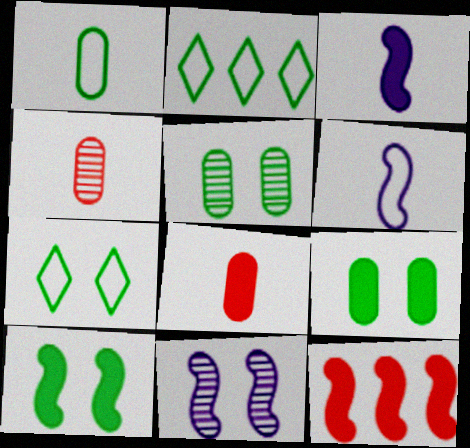[[2, 8, 11], 
[3, 10, 12], 
[5, 7, 10]]